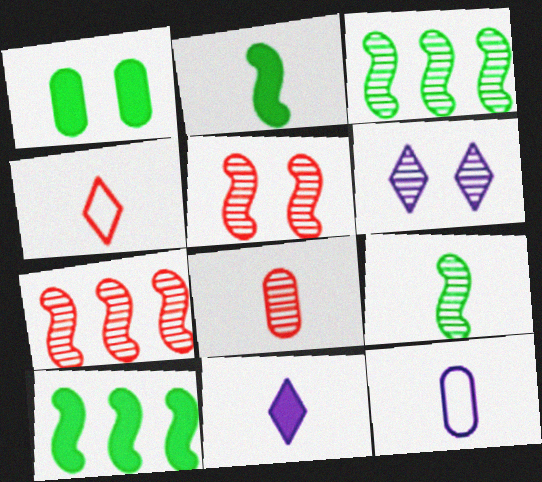[[3, 6, 8]]